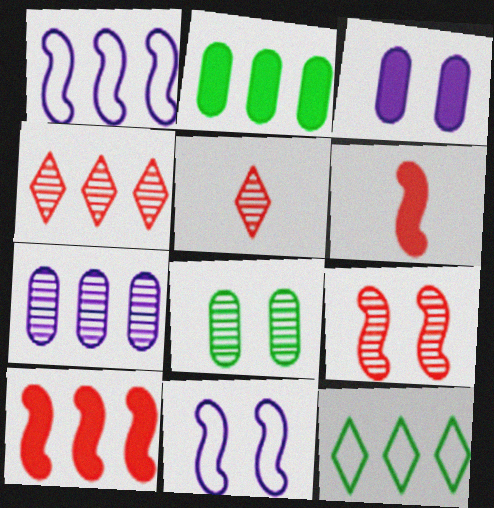[[1, 2, 4], 
[2, 5, 11], 
[7, 10, 12]]